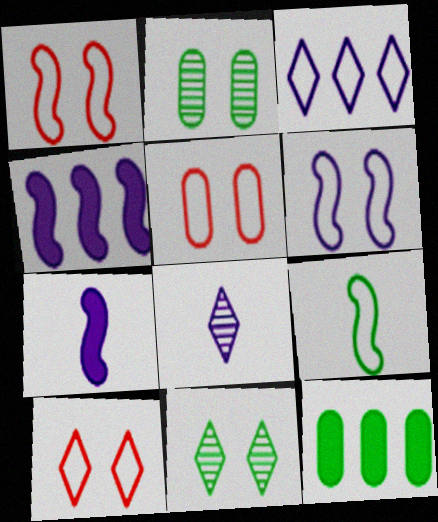[[1, 5, 10], 
[1, 8, 12], 
[3, 5, 9], 
[9, 11, 12]]